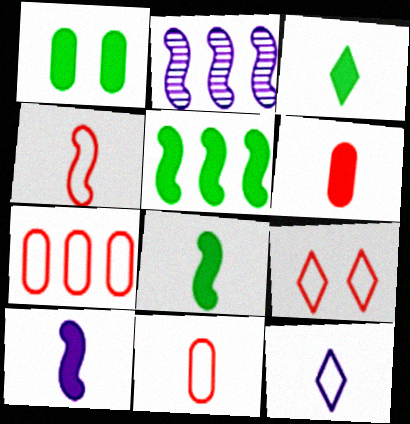[[1, 3, 5], 
[3, 6, 10], 
[4, 7, 9]]